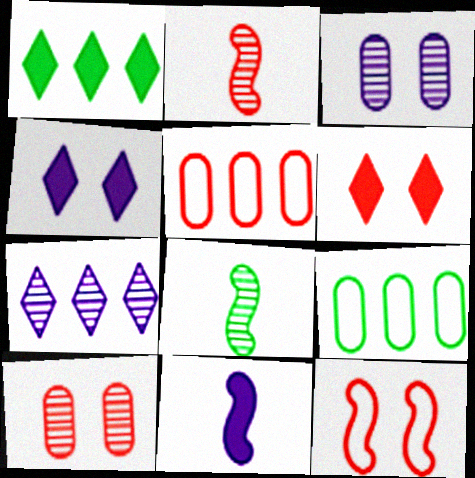[[2, 4, 9], 
[2, 5, 6], 
[4, 5, 8], 
[6, 10, 12], 
[7, 8, 10]]